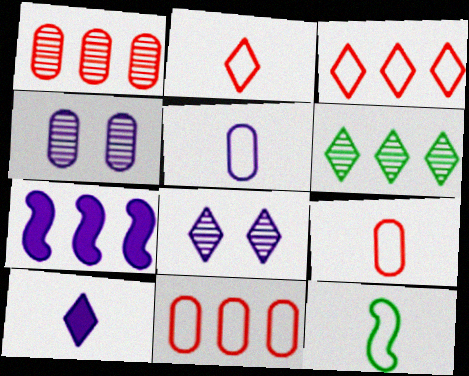[[2, 5, 12], 
[5, 7, 8], 
[6, 7, 11]]